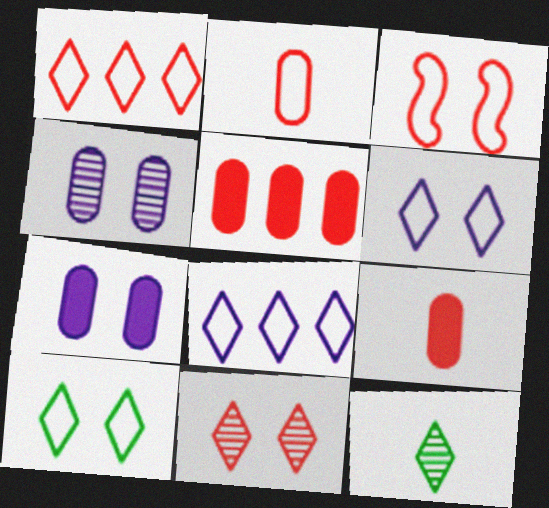[[1, 2, 3]]